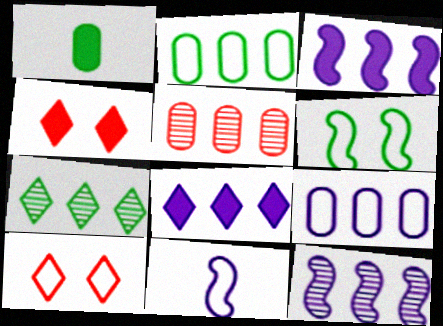[[1, 3, 4], 
[1, 6, 7], 
[1, 10, 12], 
[2, 10, 11], 
[5, 7, 12], 
[8, 9, 12]]